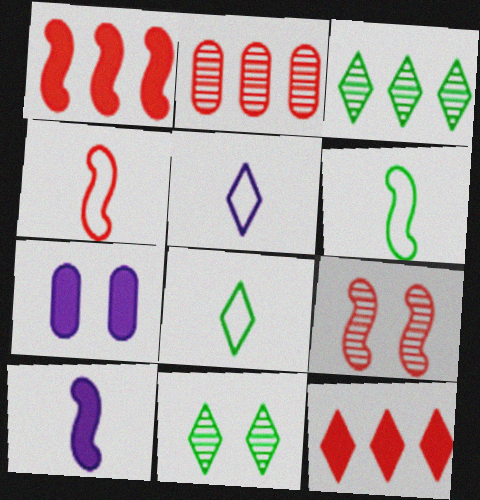[[1, 4, 9], 
[3, 4, 7], 
[5, 11, 12]]